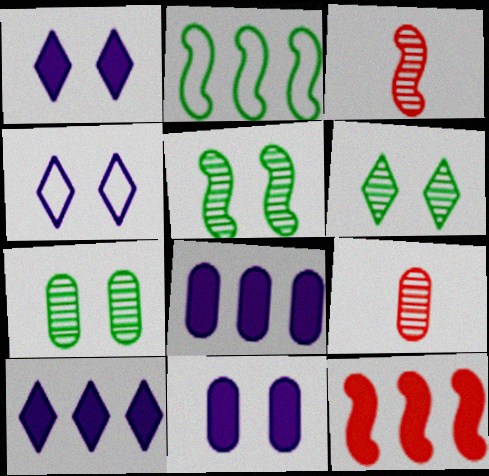[[1, 2, 9], 
[5, 6, 7]]